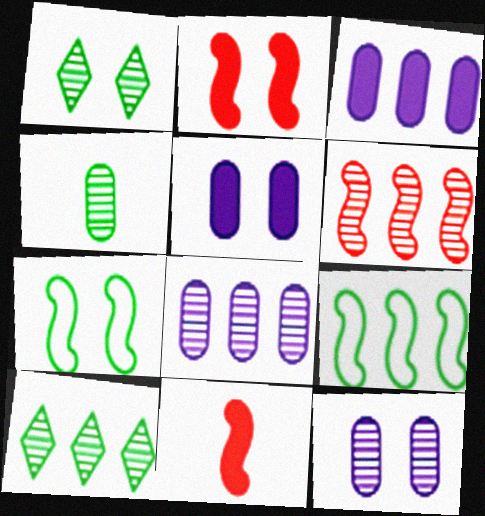[[6, 8, 10]]